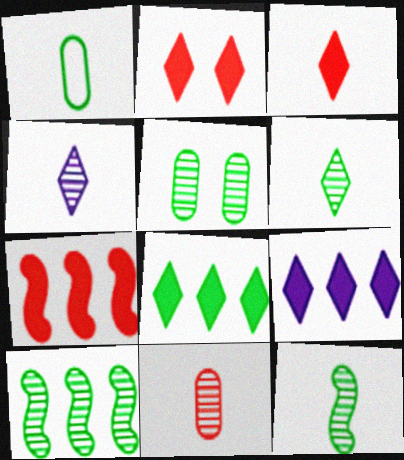[[4, 11, 12], 
[5, 6, 10]]